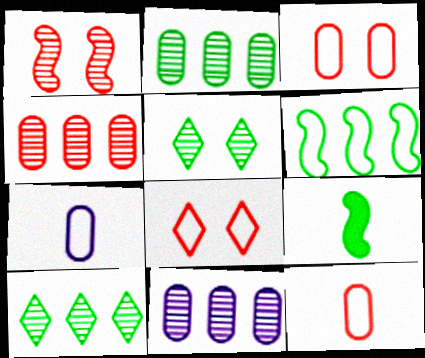[[2, 4, 11], 
[6, 7, 8], 
[8, 9, 11]]